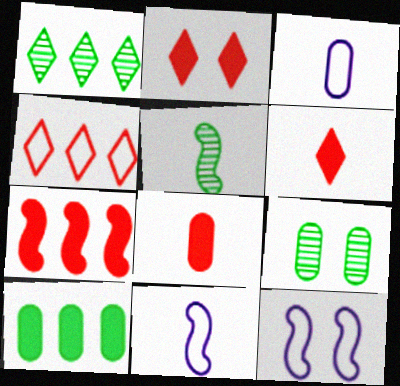[[1, 5, 9], 
[1, 8, 12], 
[2, 7, 8], 
[2, 9, 12], 
[3, 5, 6], 
[5, 7, 12]]